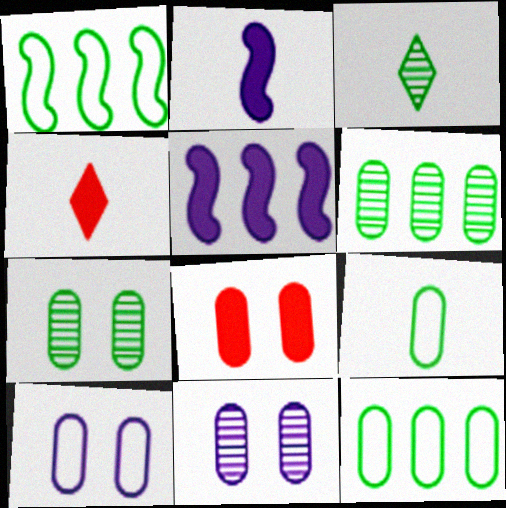[[1, 4, 11], 
[7, 8, 10]]